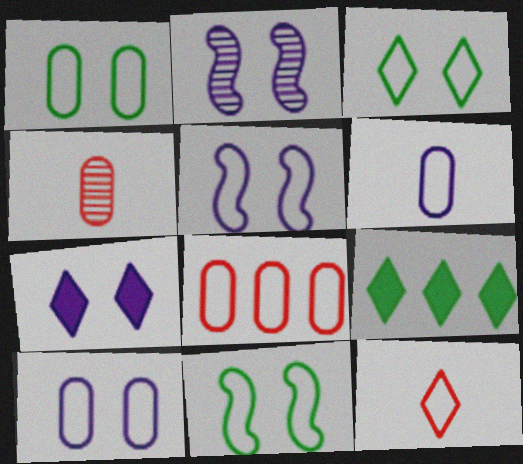[[1, 3, 11], 
[1, 6, 8], 
[2, 7, 10], 
[4, 5, 9]]